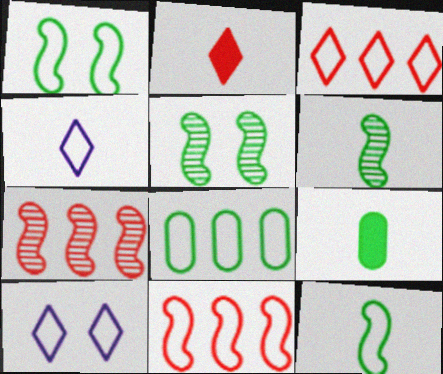[[7, 9, 10]]